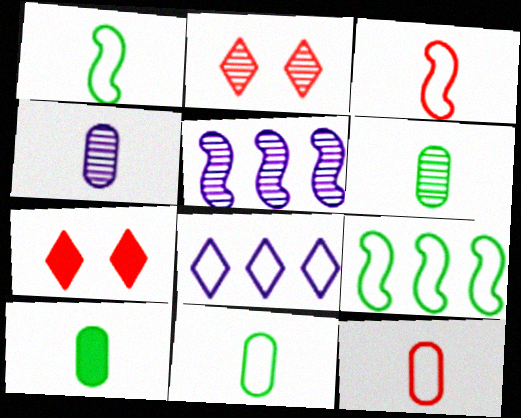[[2, 5, 6], 
[4, 7, 9], 
[4, 10, 12], 
[5, 7, 11], 
[6, 10, 11]]